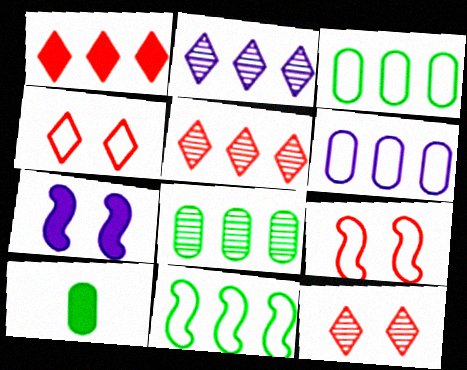[[1, 7, 10], 
[2, 9, 10]]